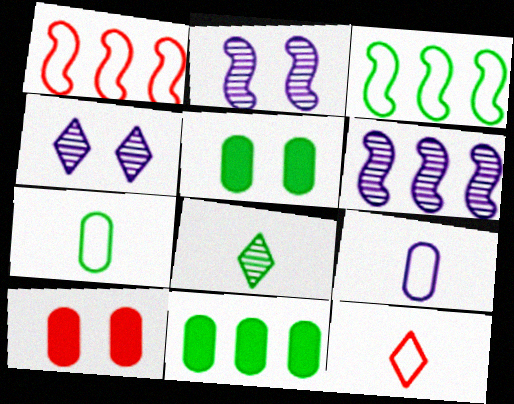[[2, 11, 12], 
[3, 5, 8], 
[5, 6, 12]]